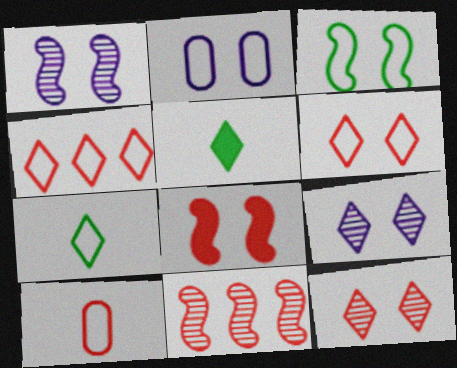[[1, 3, 8], 
[2, 3, 6], 
[2, 5, 11], 
[4, 5, 9]]